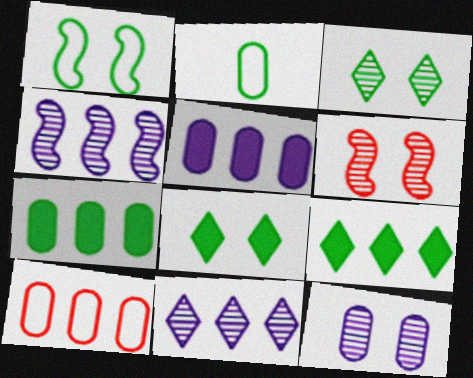[[3, 6, 12], 
[4, 9, 10]]